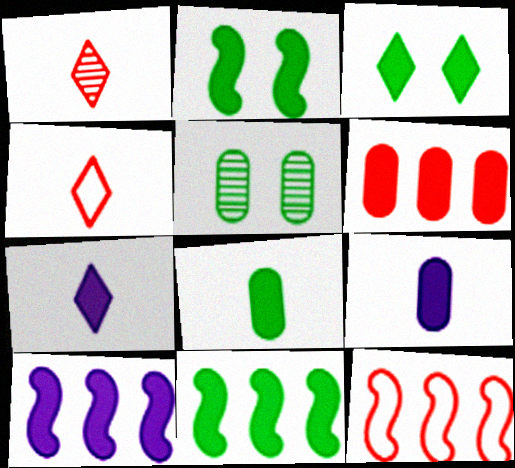[[2, 6, 7], 
[3, 8, 11], 
[4, 5, 10], 
[5, 7, 12]]